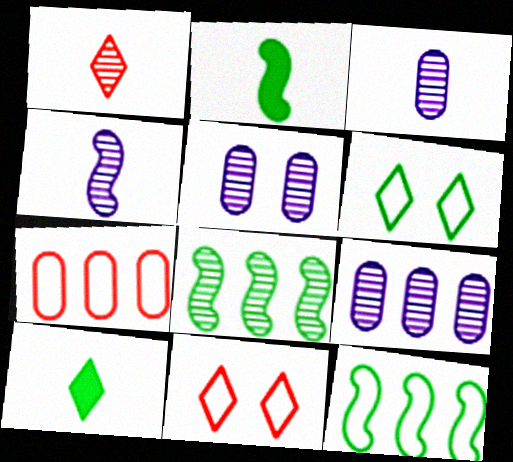[[1, 5, 8], 
[2, 9, 11], 
[3, 5, 9]]